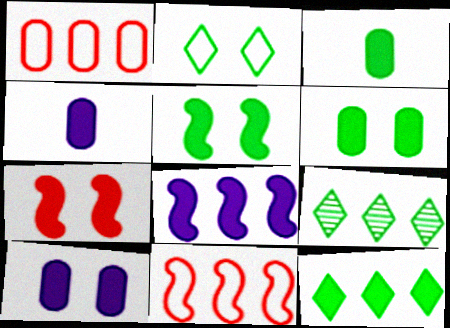[[1, 8, 9], 
[3, 5, 12], 
[4, 7, 12]]